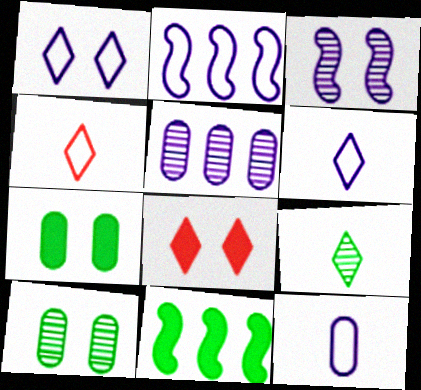[[1, 2, 12]]